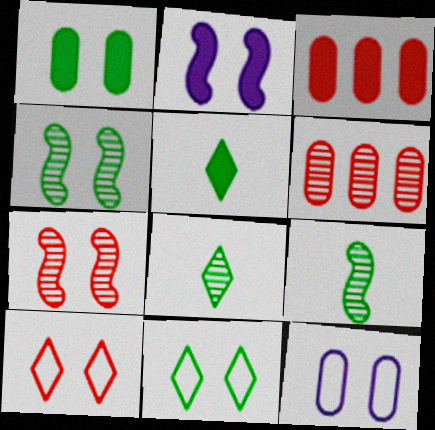[[1, 4, 11], 
[2, 3, 5]]